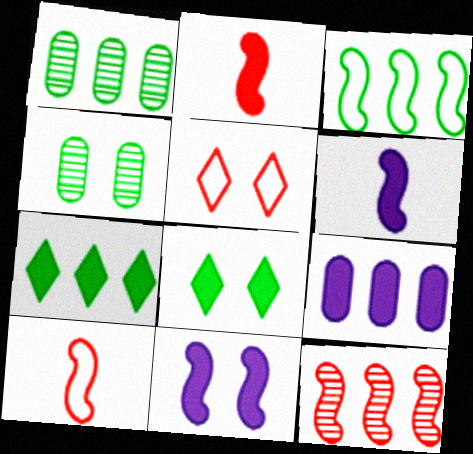[[1, 3, 7], 
[1, 5, 6], 
[2, 8, 9], 
[4, 5, 11]]